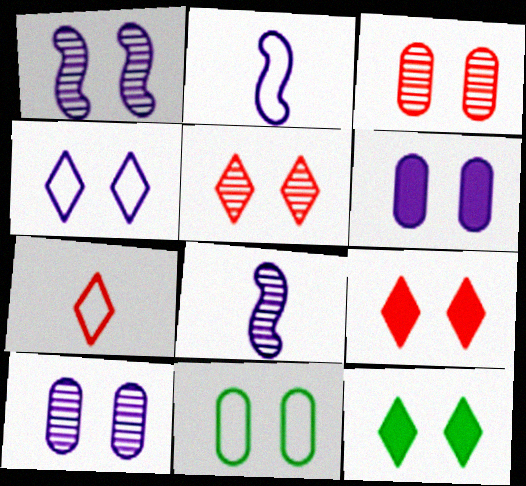[[1, 4, 6], 
[1, 9, 11], 
[3, 6, 11], 
[4, 5, 12]]